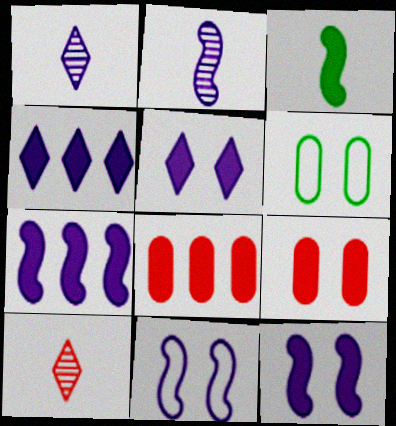[[2, 7, 11], 
[3, 4, 9], 
[3, 5, 8], 
[6, 7, 10]]